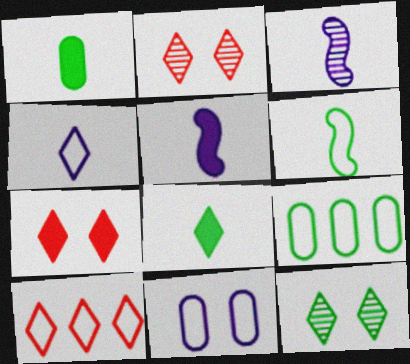[[2, 5, 9], 
[3, 7, 9], 
[6, 10, 11]]